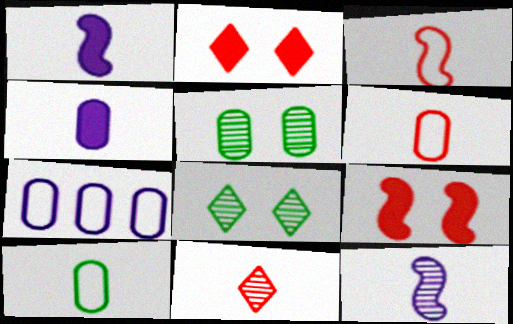[[1, 10, 11]]